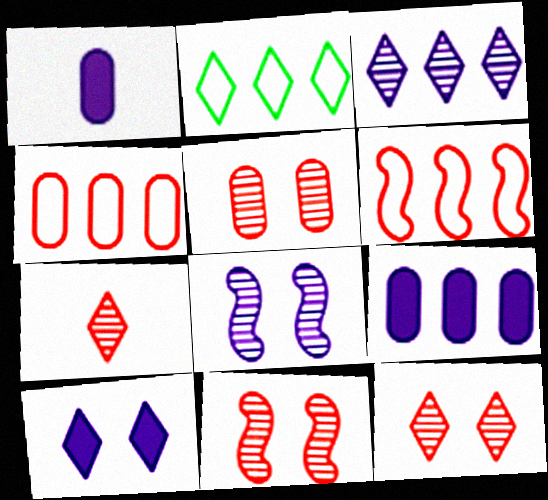[[1, 2, 11], 
[2, 7, 10], 
[5, 11, 12]]